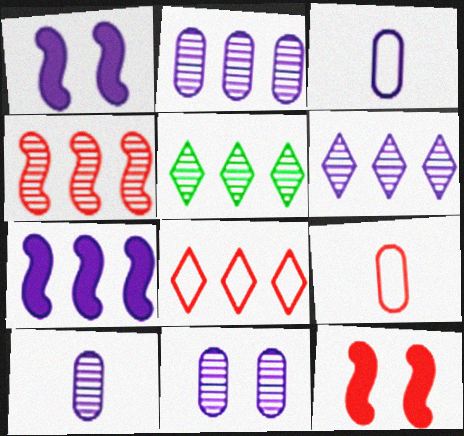[[1, 3, 6], 
[1, 5, 9], 
[2, 4, 5], 
[2, 10, 11], 
[3, 5, 12]]